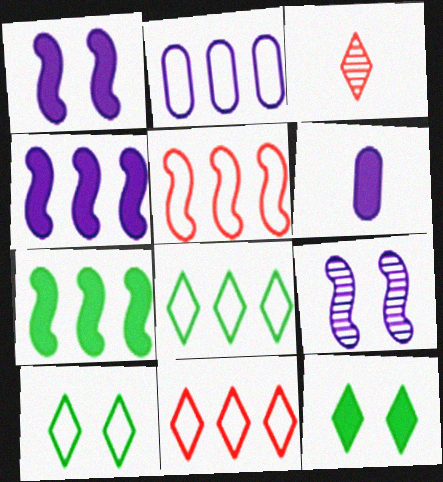[[2, 5, 8]]